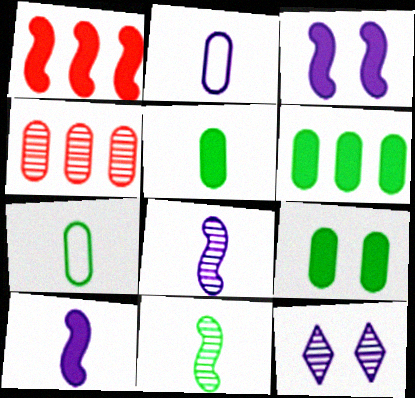[[1, 7, 12], 
[2, 4, 9], 
[4, 11, 12], 
[5, 6, 9]]